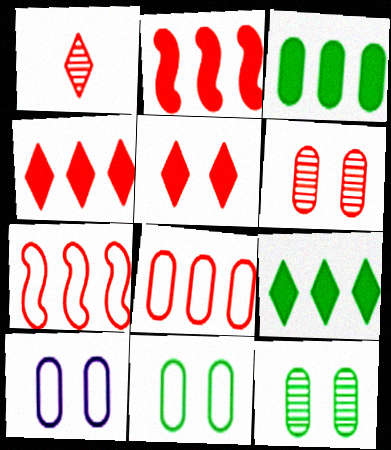[]